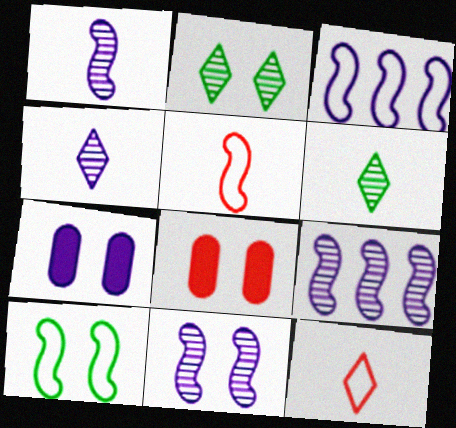[[1, 9, 11], 
[3, 4, 7], 
[3, 5, 10], 
[3, 6, 8]]